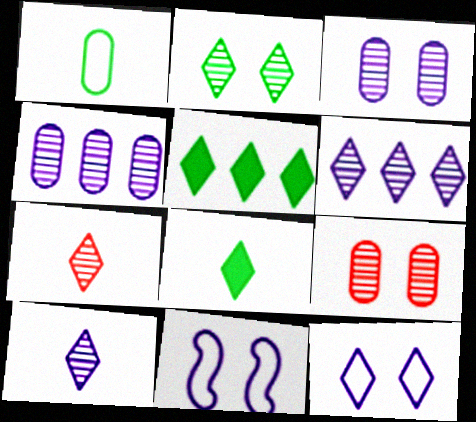[[2, 6, 7], 
[5, 7, 12]]